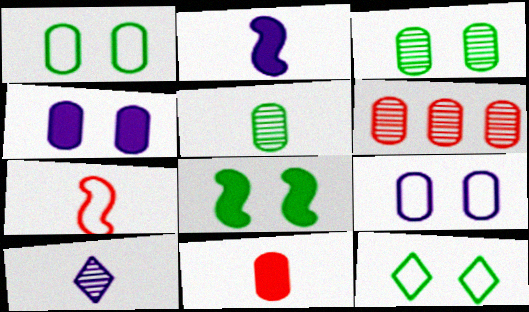[[2, 6, 12], 
[3, 8, 12]]